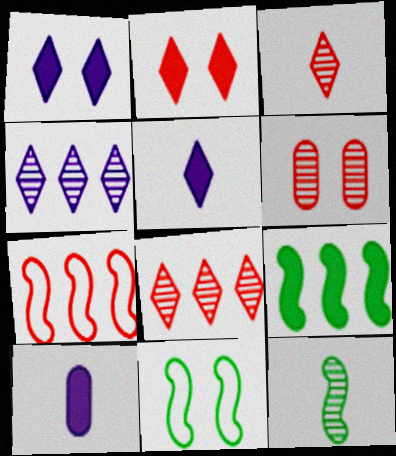[[1, 6, 11], 
[2, 9, 10], 
[4, 6, 12], 
[8, 10, 11], 
[9, 11, 12]]